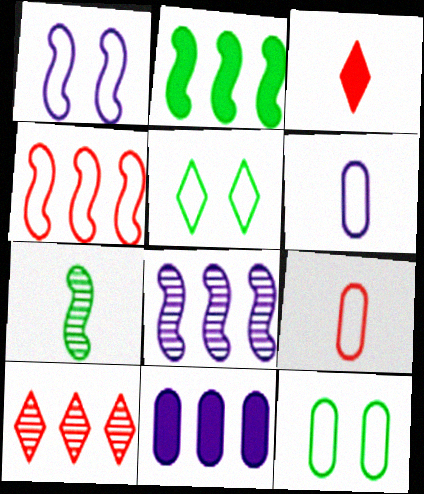[[2, 4, 8], 
[3, 6, 7], 
[3, 8, 12], 
[4, 5, 6]]